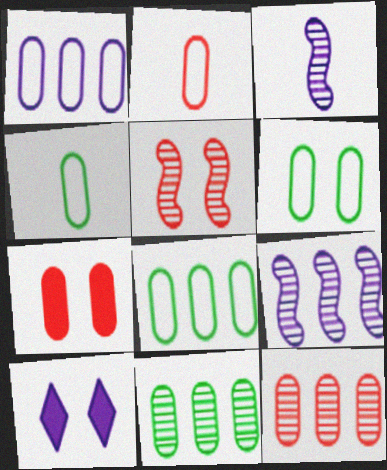[[1, 2, 6], 
[1, 3, 10], 
[2, 7, 12], 
[4, 6, 8], 
[5, 6, 10]]